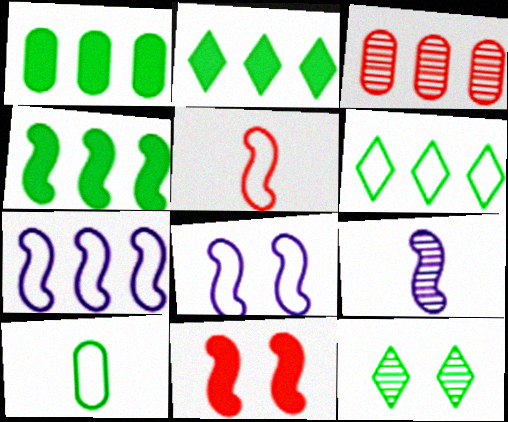[[1, 2, 4], 
[2, 3, 7], 
[3, 9, 12], 
[4, 10, 12]]